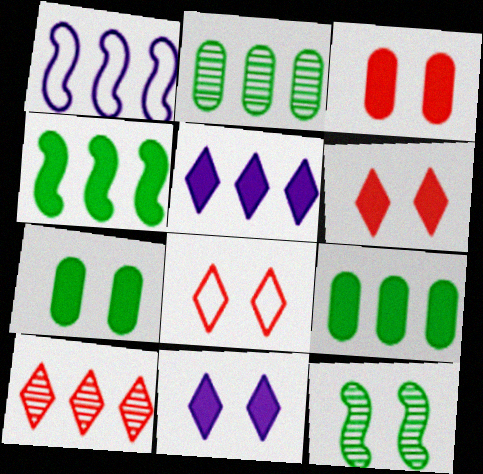[[1, 9, 10]]